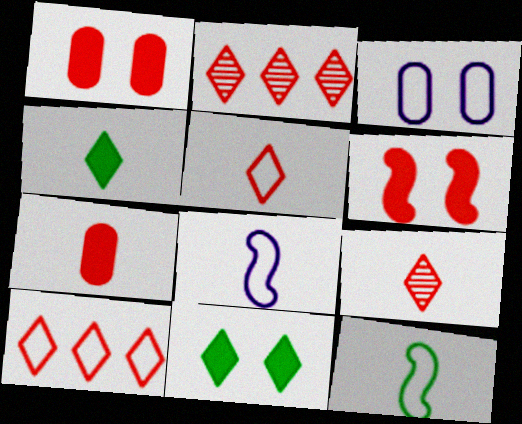[[3, 10, 12]]